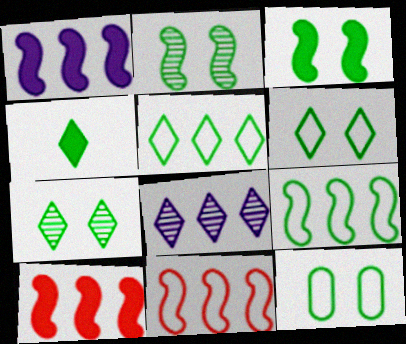[[3, 7, 12], 
[4, 5, 7]]